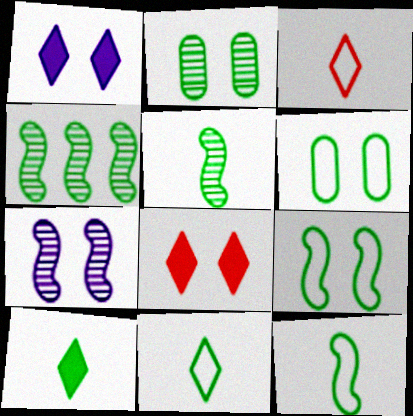[[4, 6, 10], 
[6, 7, 8]]